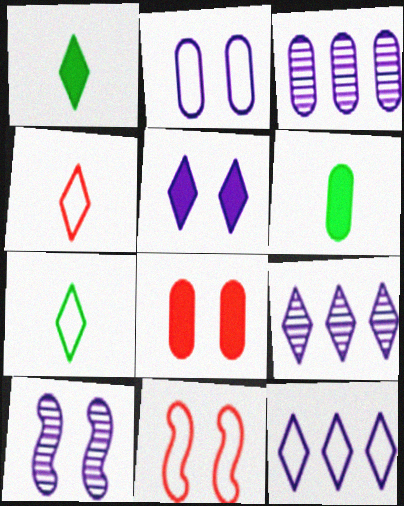[[1, 3, 11], 
[2, 5, 10], 
[6, 9, 11]]